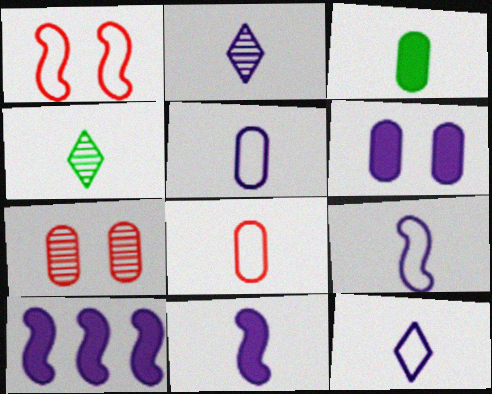[[2, 5, 11], 
[4, 8, 11], 
[5, 9, 12]]